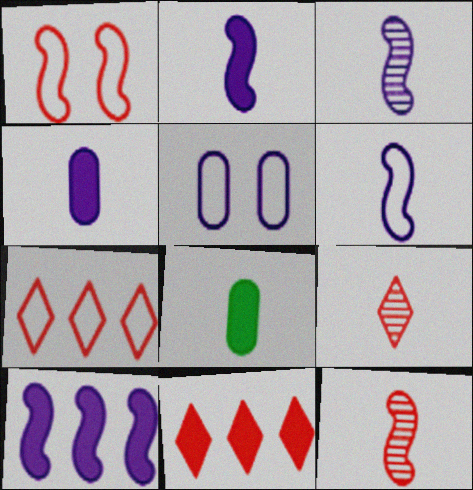[[2, 3, 6], 
[6, 8, 9]]